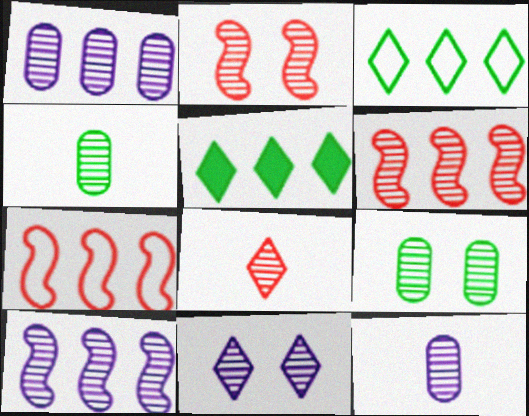[[1, 5, 7], 
[2, 9, 11], 
[4, 6, 11], 
[8, 9, 10], 
[10, 11, 12]]